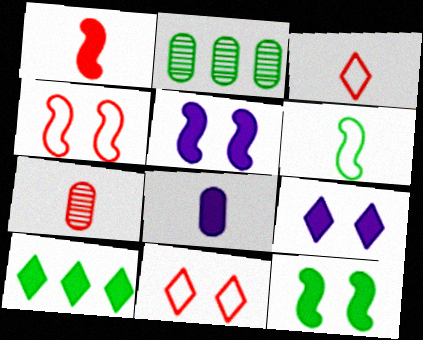[[1, 3, 7], 
[2, 3, 5]]